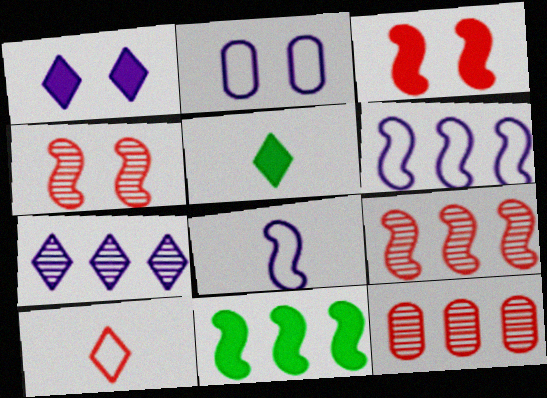[[2, 5, 9], 
[3, 10, 12], 
[4, 8, 11], 
[6, 9, 11]]